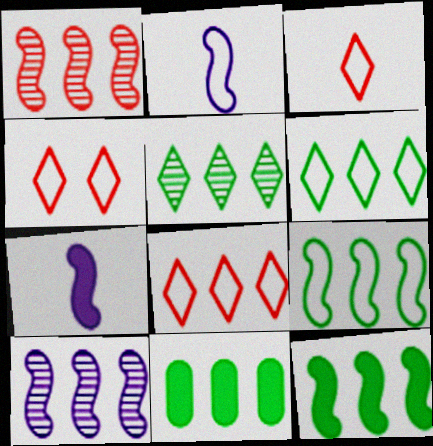[[3, 4, 8], 
[5, 9, 11], 
[8, 10, 11]]